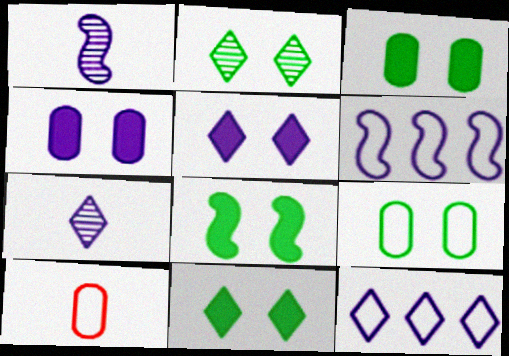[[1, 4, 12], 
[2, 8, 9], 
[3, 8, 11], 
[4, 6, 7], 
[5, 7, 12]]